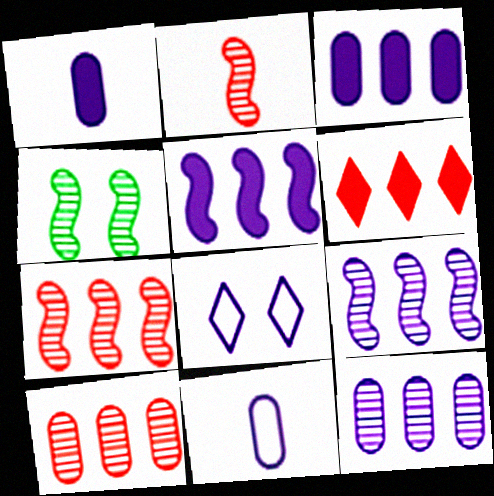[[1, 8, 9], 
[2, 4, 9], 
[4, 6, 11]]